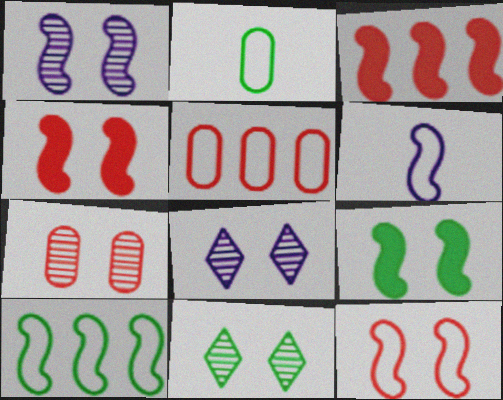[[1, 7, 11], 
[1, 9, 12], 
[2, 3, 8], 
[6, 10, 12]]